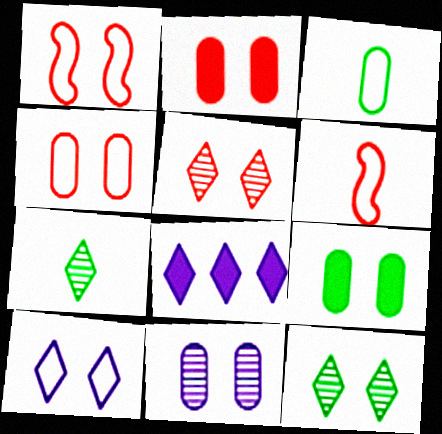[[1, 2, 5], 
[4, 9, 11]]